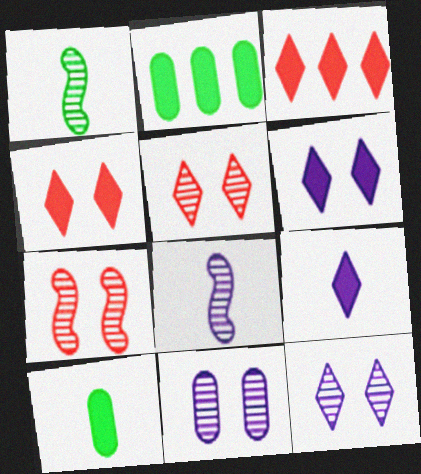[]